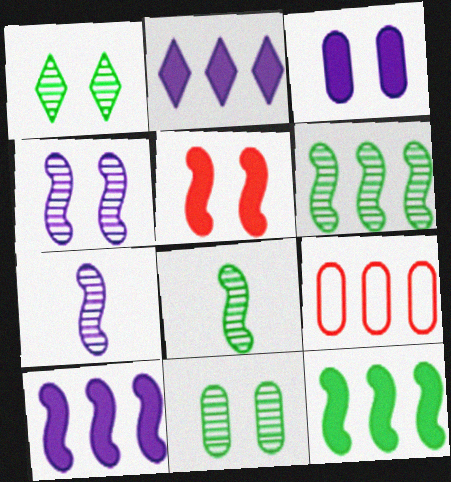[[2, 6, 9]]